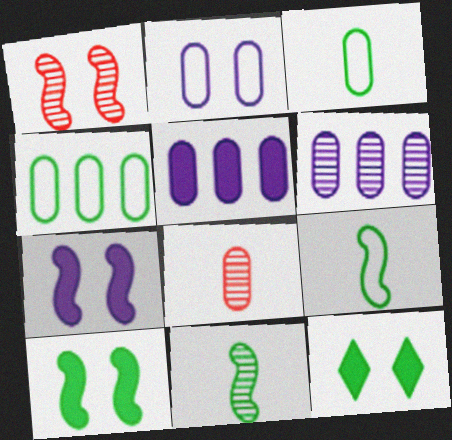[[1, 2, 12], 
[4, 11, 12]]